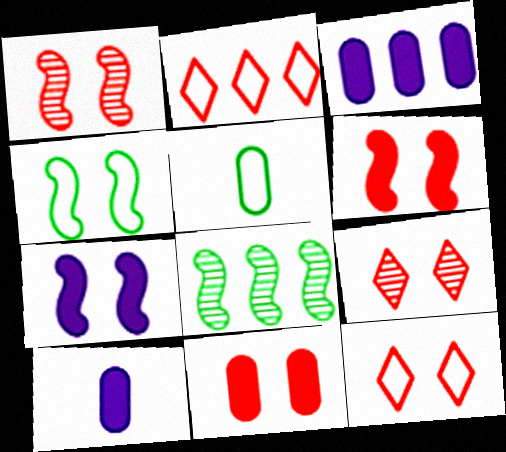[[1, 4, 7], 
[1, 11, 12], 
[2, 3, 8], 
[8, 10, 12]]